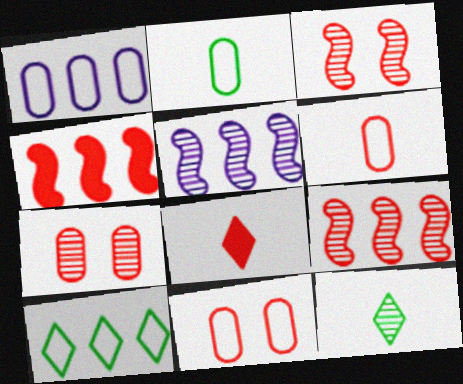[[1, 2, 11], 
[5, 7, 12], 
[8, 9, 11]]